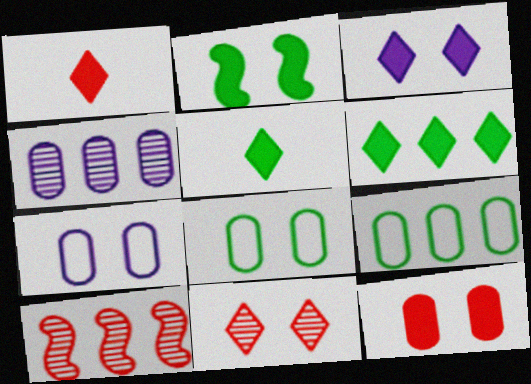[[1, 3, 6], 
[2, 3, 12], 
[2, 7, 11], 
[5, 7, 10]]